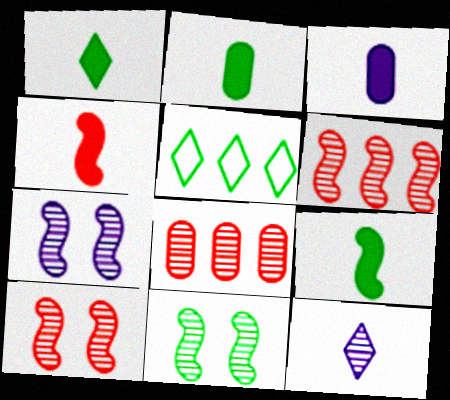[[1, 2, 9], 
[1, 3, 4], 
[2, 5, 11], 
[3, 5, 10], 
[7, 10, 11], 
[8, 11, 12]]